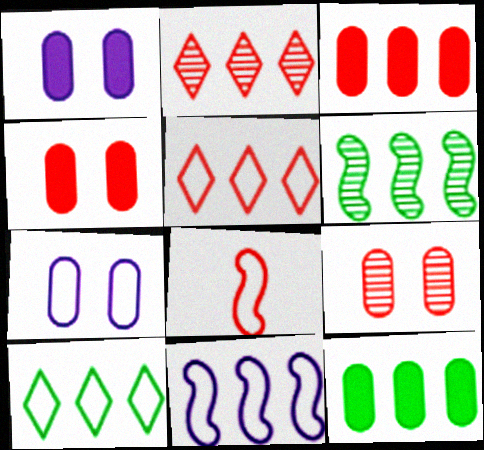[[2, 4, 8], 
[2, 11, 12], 
[6, 10, 12], 
[7, 8, 10]]